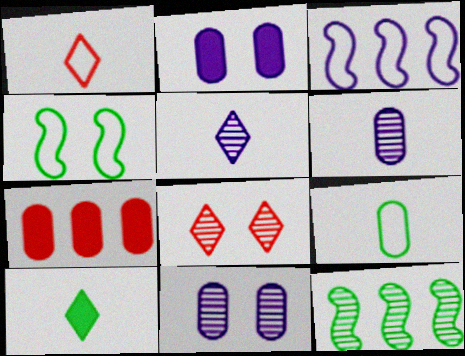[[1, 2, 12], 
[1, 5, 10], 
[2, 3, 5], 
[2, 4, 8], 
[4, 5, 7], 
[6, 8, 12], 
[7, 9, 11]]